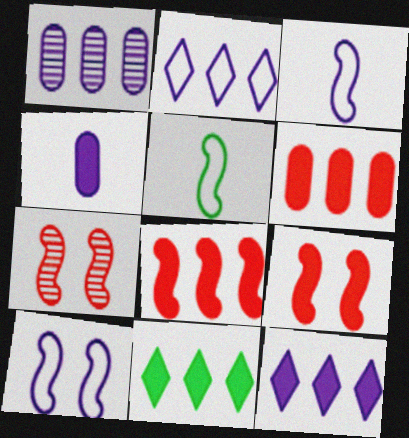[[4, 9, 11]]